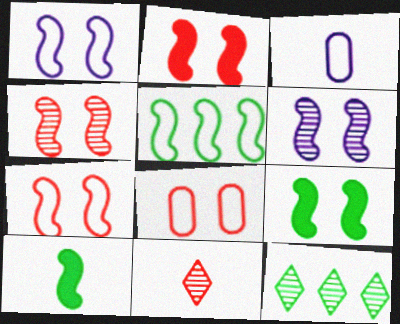[[1, 4, 9], 
[2, 3, 12], 
[2, 4, 7], 
[3, 10, 11], 
[6, 7, 9]]